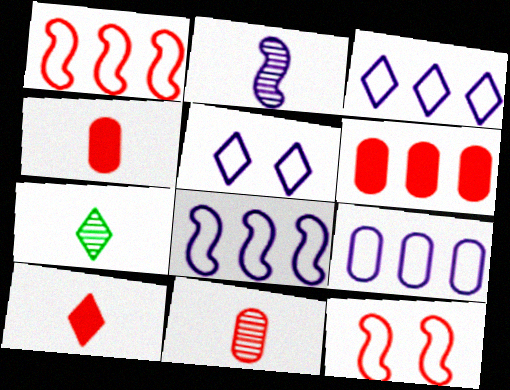[[2, 7, 11], 
[3, 8, 9]]